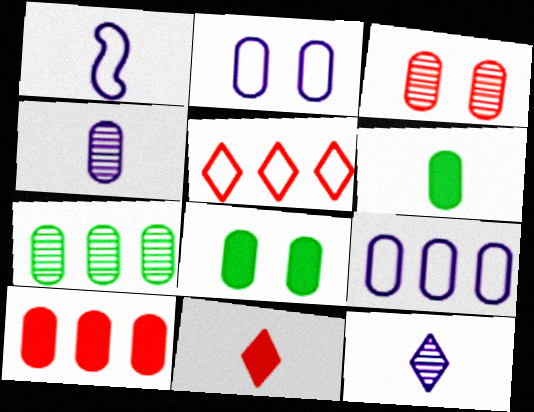[[2, 3, 8], 
[3, 4, 7], 
[3, 6, 9], 
[7, 9, 10]]